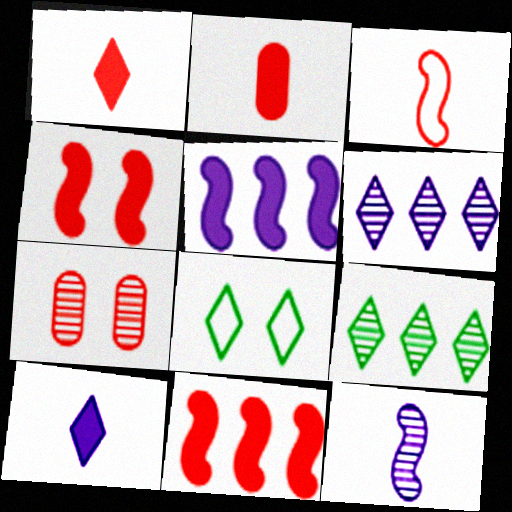[[1, 6, 8], 
[7, 9, 12]]